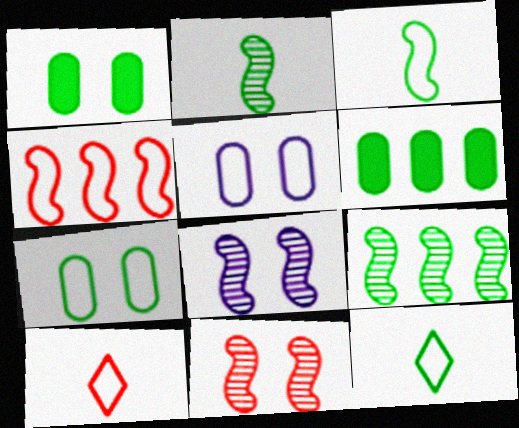[[1, 9, 12], 
[4, 5, 12], 
[6, 8, 10]]